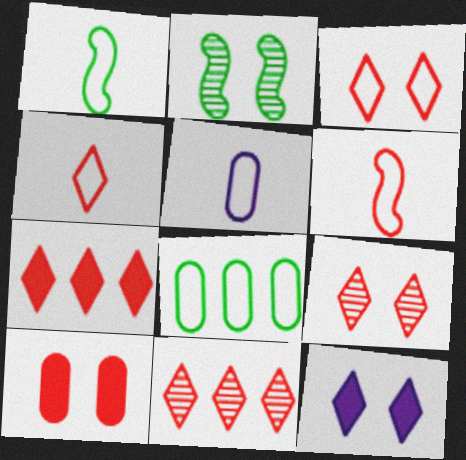[[1, 4, 5], 
[2, 5, 7], 
[4, 7, 9], 
[6, 10, 11]]